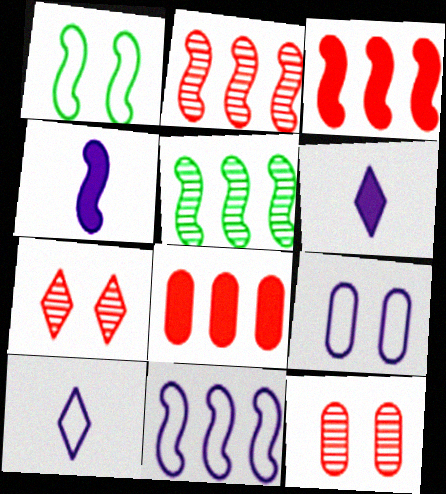[[1, 2, 4], 
[3, 5, 11], 
[9, 10, 11]]